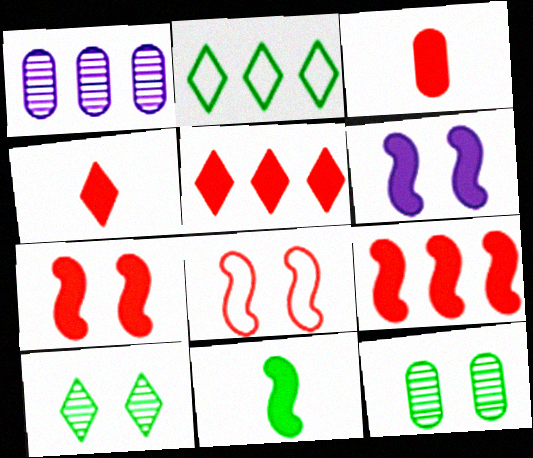[[1, 2, 9], 
[2, 11, 12], 
[3, 5, 7], 
[6, 9, 11]]